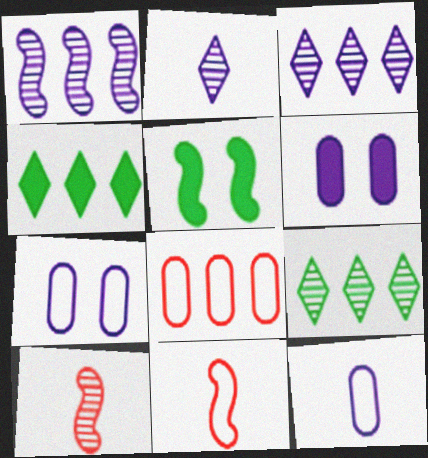[[1, 4, 8], 
[1, 5, 11], 
[2, 5, 8], 
[4, 7, 10], 
[6, 9, 11]]